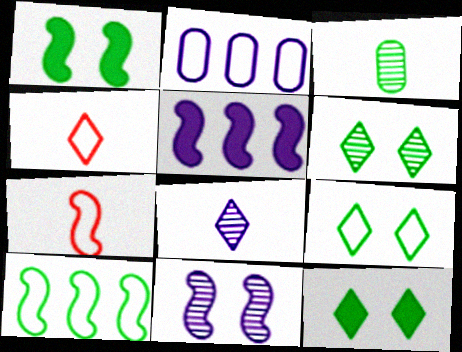[[2, 7, 9], 
[3, 10, 12], 
[6, 9, 12]]